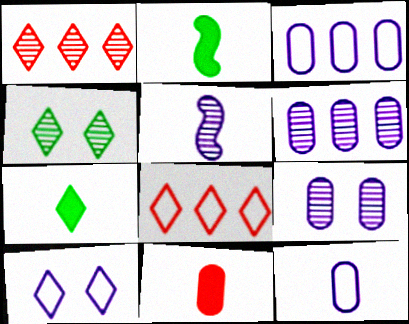[[1, 7, 10], 
[2, 8, 9]]